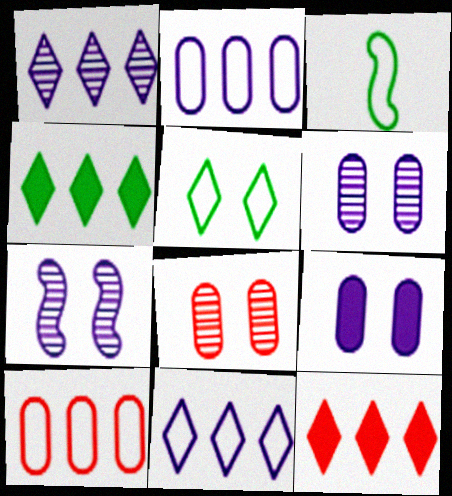[[3, 6, 12]]